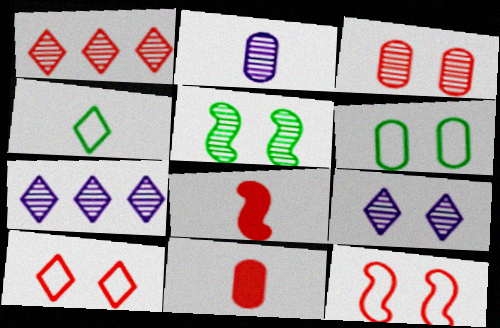[[1, 2, 5], 
[1, 11, 12], 
[2, 4, 8], 
[3, 5, 9], 
[6, 7, 8]]